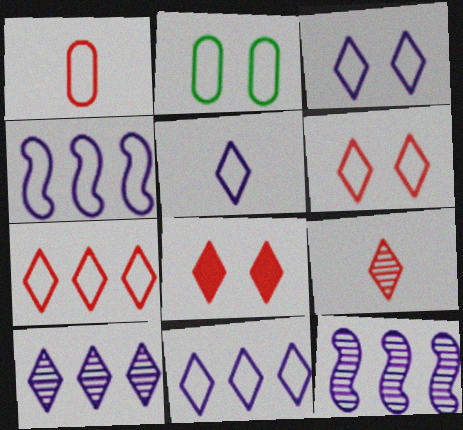[[3, 5, 11], 
[7, 8, 9]]